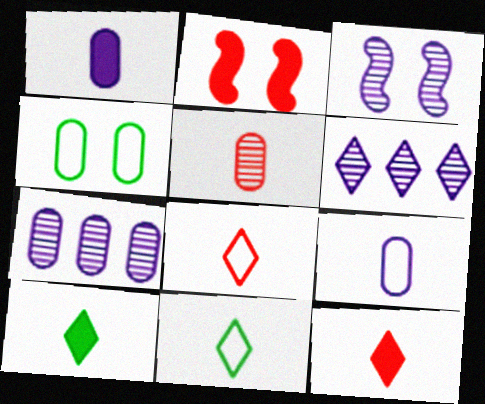[[2, 7, 11]]